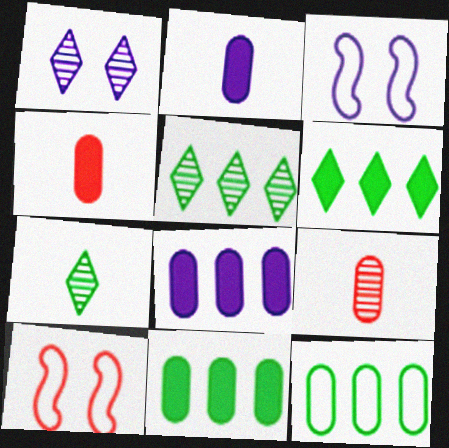[[2, 5, 10], 
[3, 4, 5], 
[3, 6, 9], 
[7, 8, 10]]